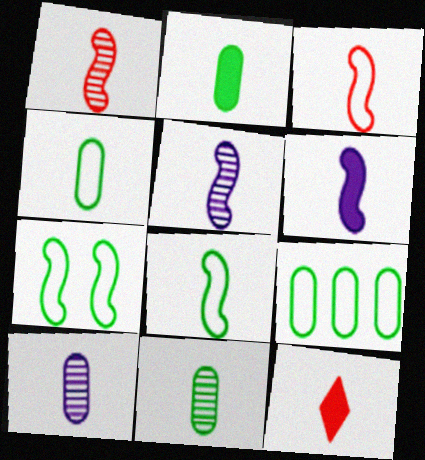[[1, 6, 8], 
[2, 4, 11], 
[2, 6, 12], 
[4, 5, 12], 
[8, 10, 12]]